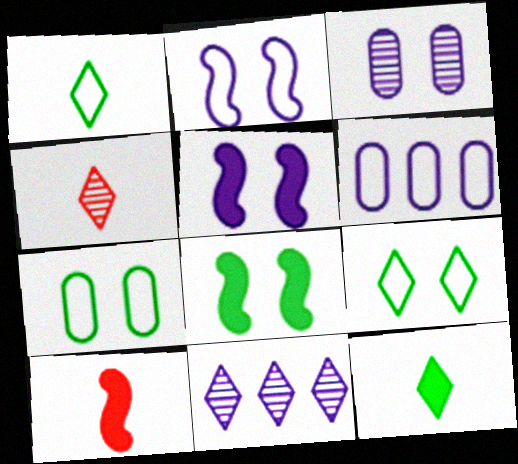[[4, 6, 8], 
[7, 10, 11]]